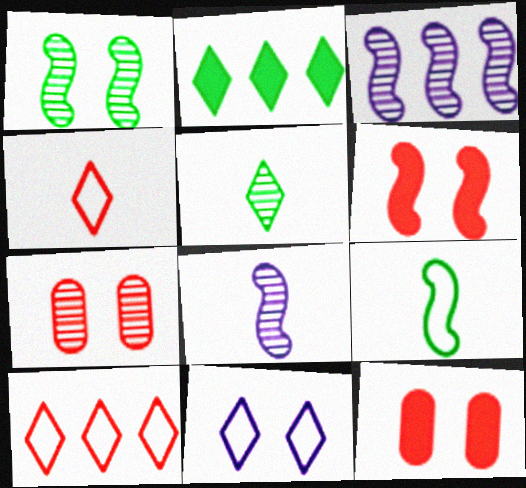[[1, 11, 12], 
[3, 5, 7], 
[3, 6, 9]]